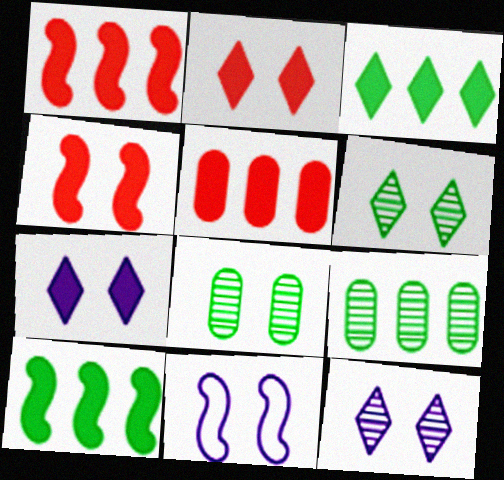[[2, 8, 11]]